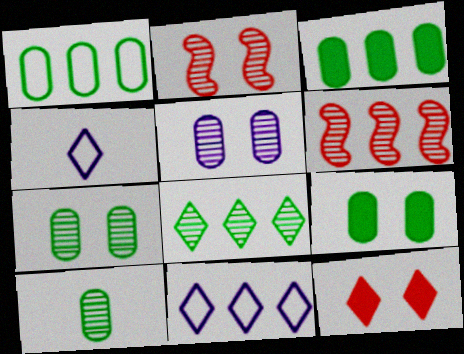[[1, 9, 10], 
[2, 3, 4], 
[3, 6, 11], 
[4, 6, 9], 
[4, 8, 12]]